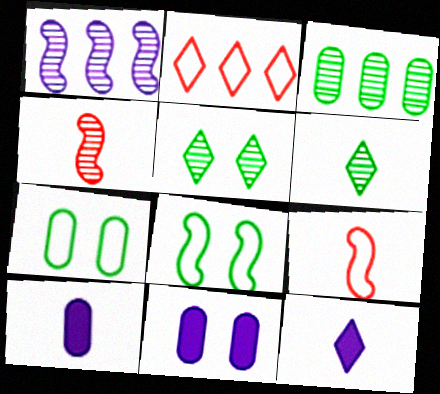[[2, 5, 12], 
[6, 9, 10]]